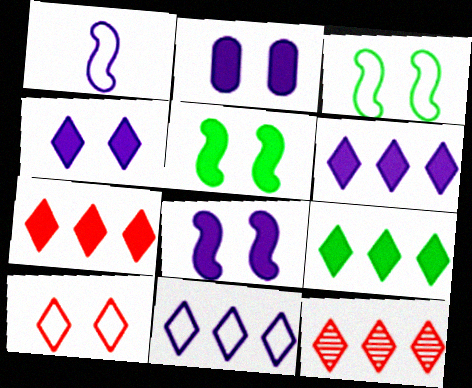[[2, 4, 8], 
[6, 7, 9], 
[9, 11, 12]]